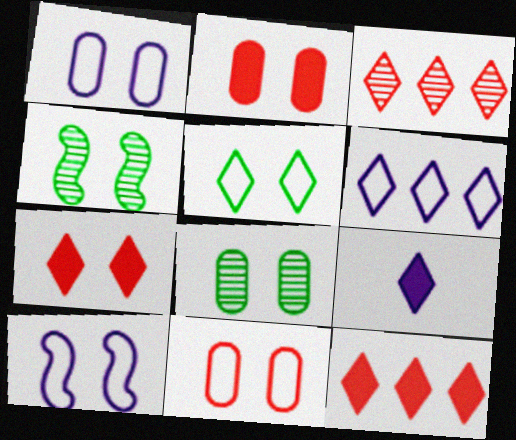[[1, 2, 8], 
[1, 4, 7], 
[3, 5, 9], 
[5, 10, 11], 
[7, 8, 10]]